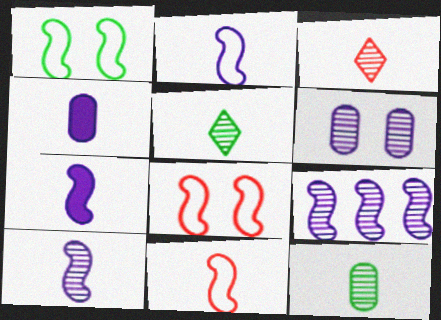[[2, 7, 10], 
[3, 10, 12], 
[4, 5, 11]]